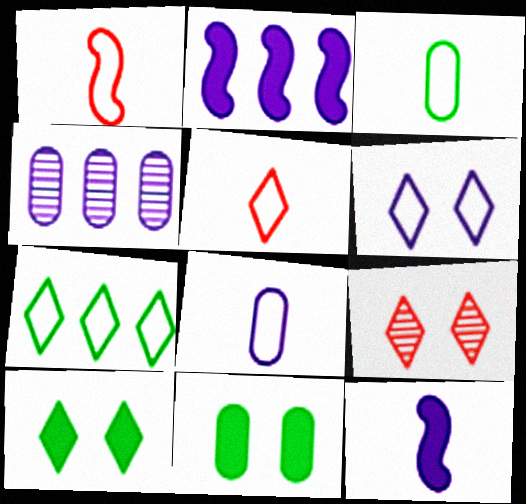[[1, 4, 10], 
[2, 3, 9], 
[4, 6, 12], 
[5, 6, 7], 
[6, 9, 10]]